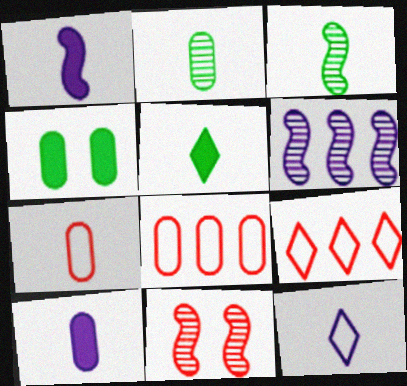[[2, 7, 10], 
[3, 6, 11]]